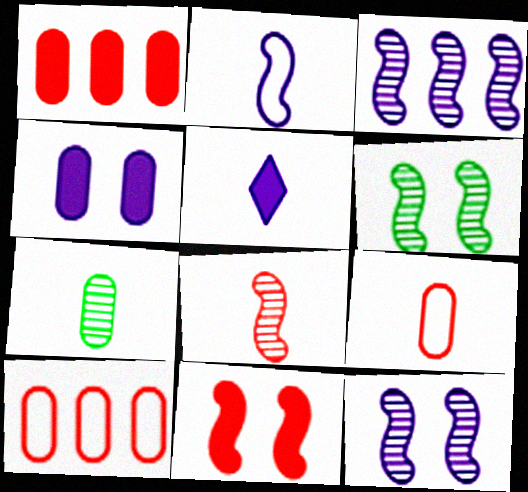[[3, 6, 8], 
[4, 7, 10], 
[5, 6, 10]]